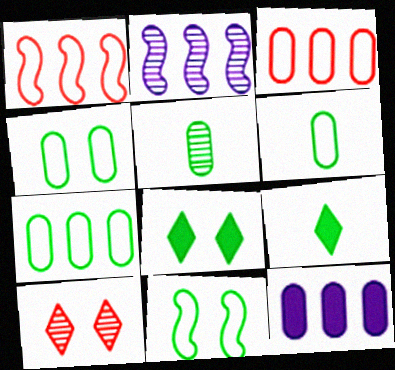[[2, 5, 10], 
[4, 6, 7]]